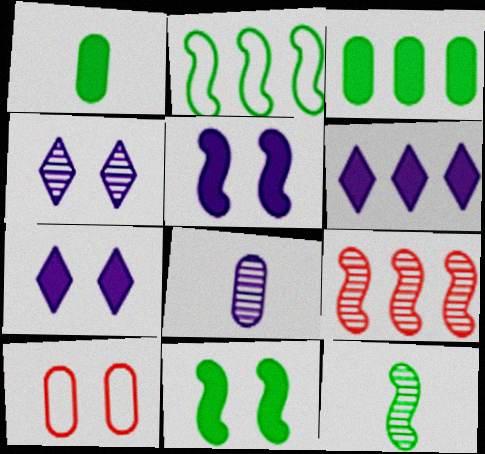[[2, 11, 12], 
[3, 8, 10], 
[4, 10, 11], 
[6, 10, 12]]